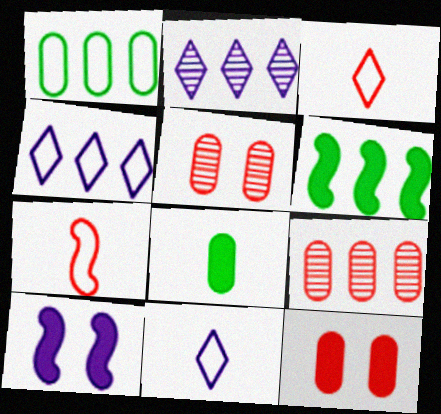[[4, 6, 9], 
[5, 6, 11]]